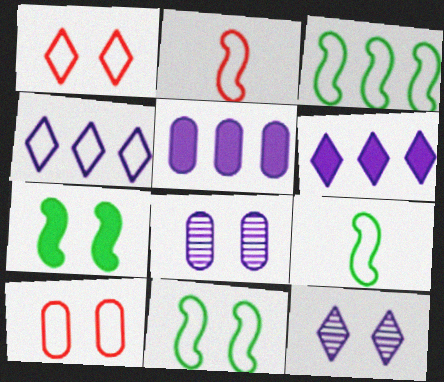[[1, 7, 8], 
[3, 9, 11], 
[4, 9, 10], 
[7, 10, 12]]